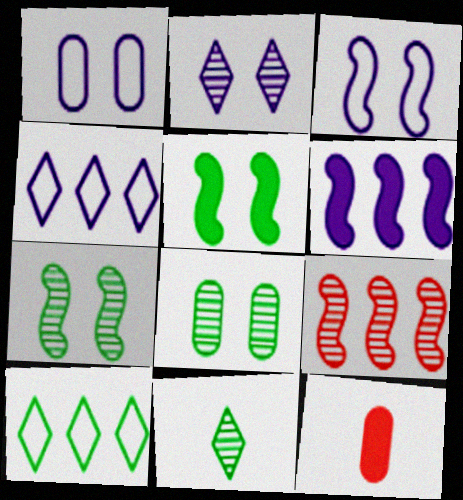[[4, 7, 12]]